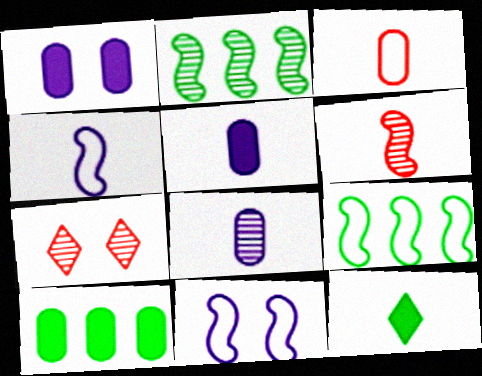[[2, 7, 8], 
[4, 7, 10], 
[5, 7, 9]]